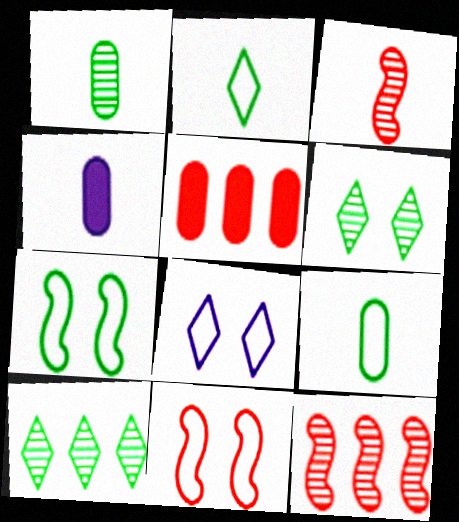[[2, 3, 4], 
[4, 10, 11]]